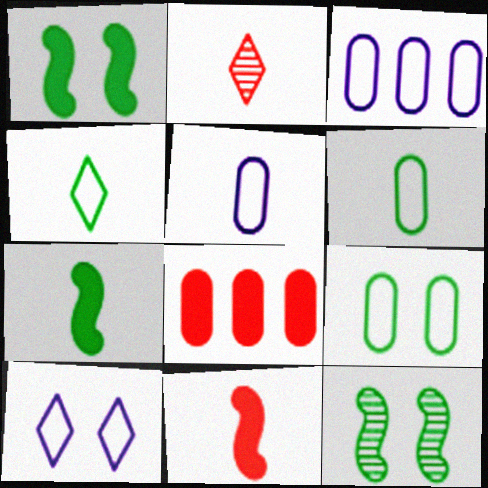[[1, 2, 3], 
[2, 5, 7]]